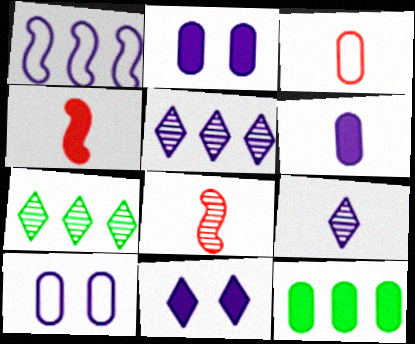[[1, 2, 9], 
[4, 7, 10], 
[4, 11, 12]]